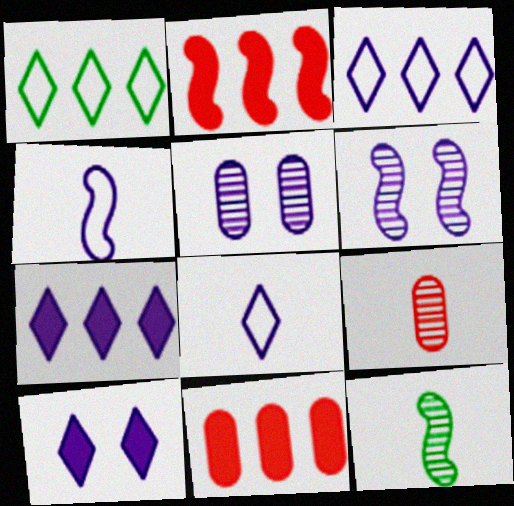[[4, 5, 7]]